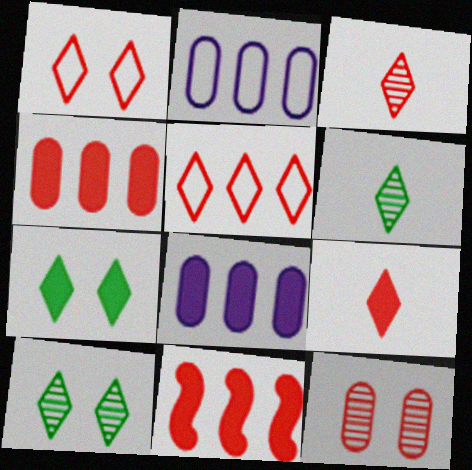[]